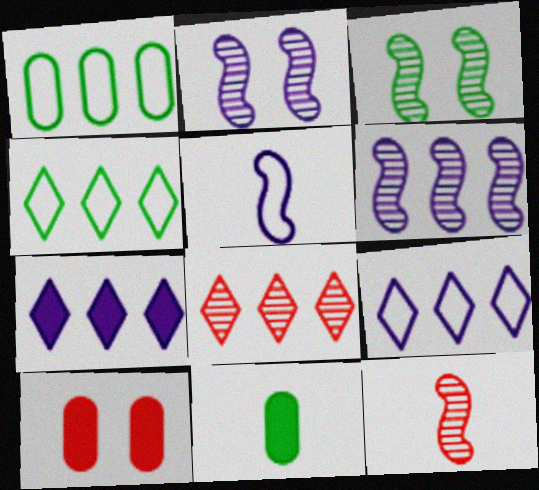[[3, 4, 11], 
[3, 6, 12], 
[4, 7, 8]]